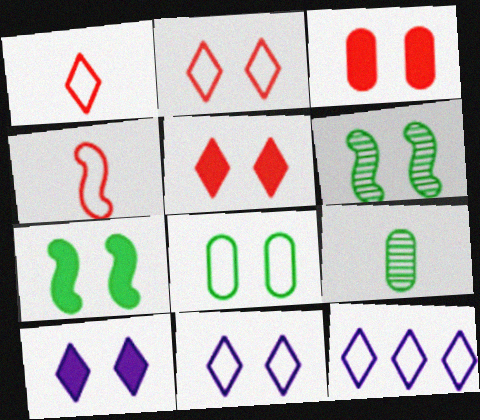[[3, 6, 11], 
[3, 7, 10], 
[4, 8, 12]]